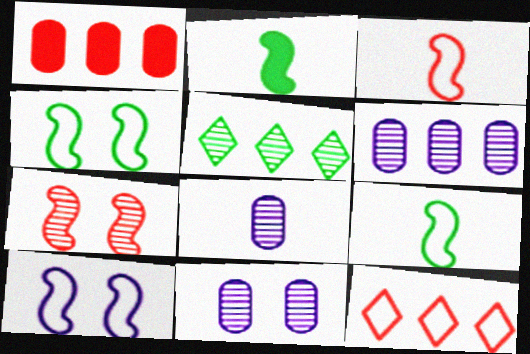[[2, 11, 12], 
[5, 7, 8], 
[6, 8, 11]]